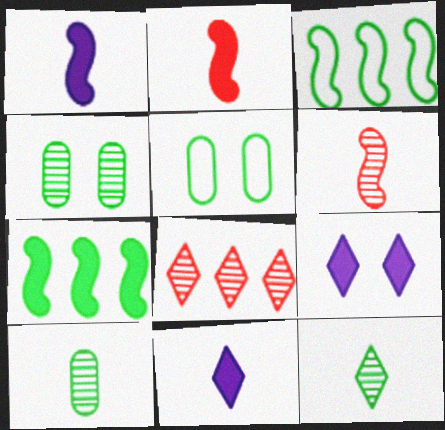[[1, 5, 8], 
[5, 7, 12]]